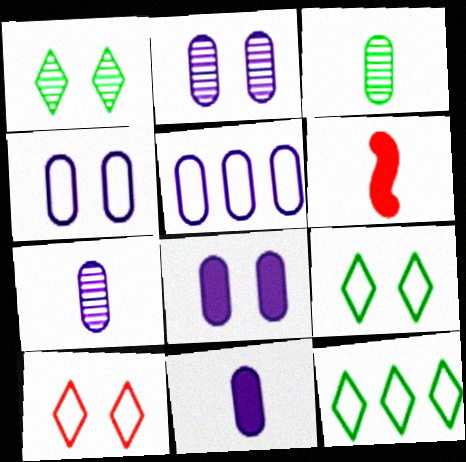[[1, 5, 6], 
[2, 4, 8], 
[2, 5, 11], 
[2, 6, 12], 
[5, 7, 8]]